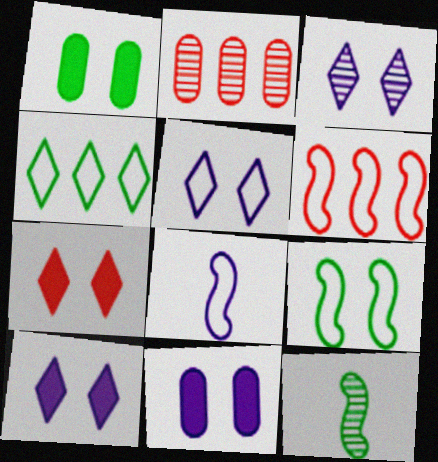[[1, 4, 12], 
[2, 3, 12], 
[3, 5, 10], 
[6, 8, 9]]